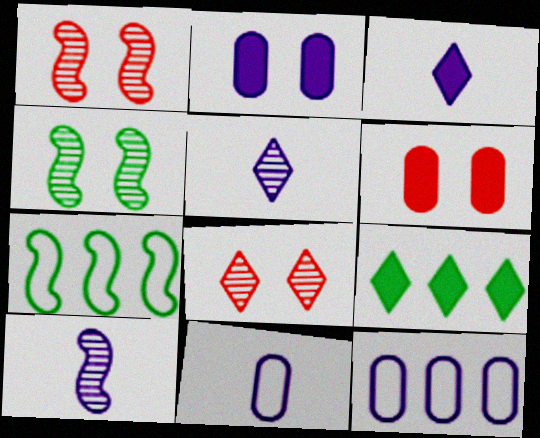[[1, 9, 11], 
[3, 10, 11], 
[5, 6, 7]]